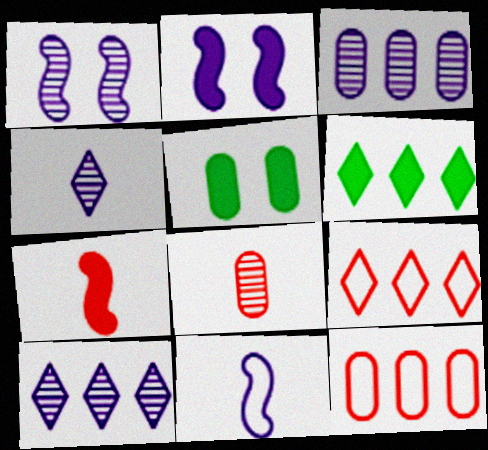[[1, 3, 4], 
[6, 9, 10]]